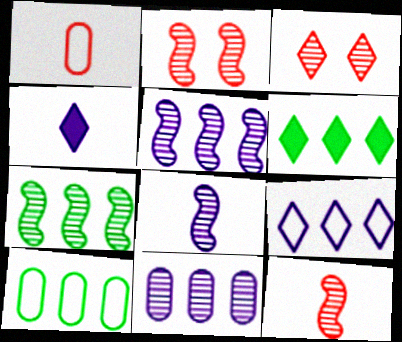[[2, 4, 10], 
[2, 7, 8], 
[6, 7, 10]]